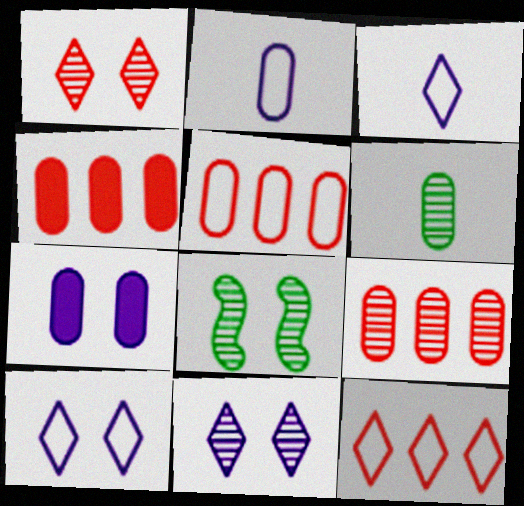[[3, 4, 8], 
[4, 5, 9], 
[5, 6, 7]]